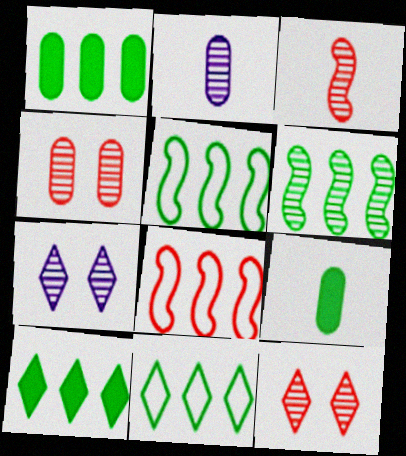[[1, 6, 11], 
[2, 6, 12], 
[7, 8, 9]]